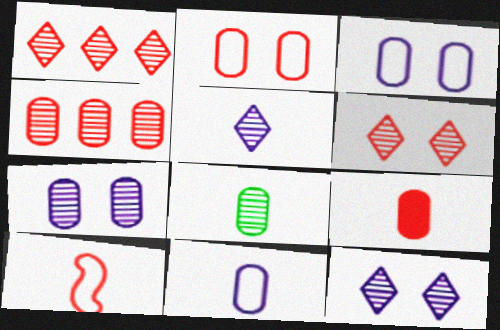[[2, 4, 9], 
[4, 7, 8], 
[8, 9, 11]]